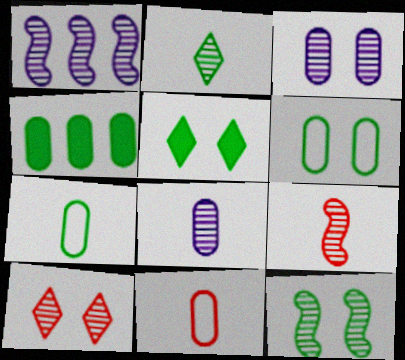[[1, 5, 11], 
[1, 9, 12], 
[2, 8, 9], 
[3, 4, 11], 
[3, 10, 12], 
[5, 6, 12]]